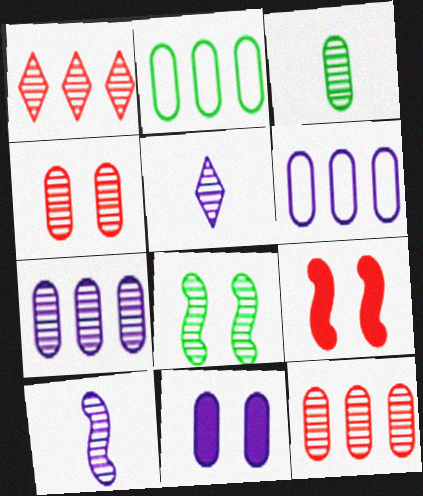[[2, 5, 9], 
[3, 4, 7], 
[5, 8, 12]]